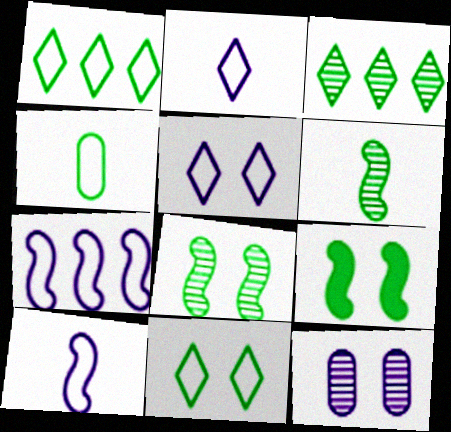[[3, 4, 9]]